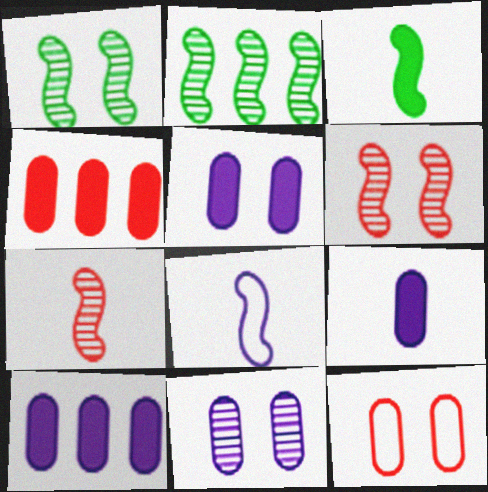[[3, 7, 8], 
[5, 9, 10]]